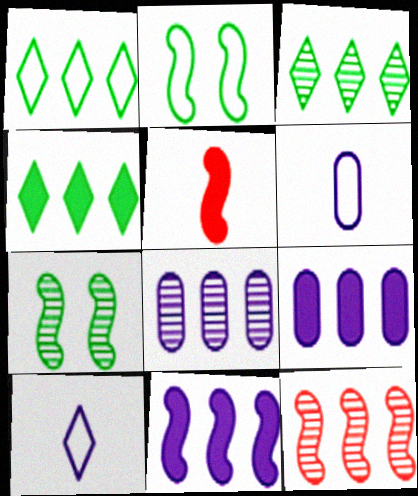[[1, 3, 4], 
[1, 9, 12], 
[3, 8, 12]]